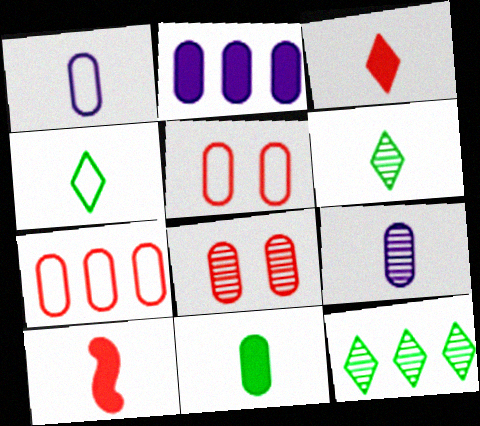[[1, 6, 10], 
[4, 9, 10]]